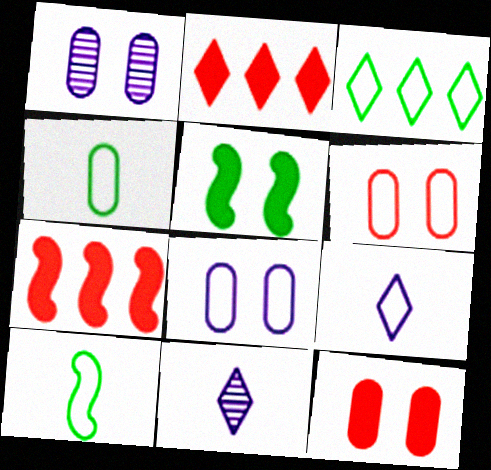[[1, 2, 10]]